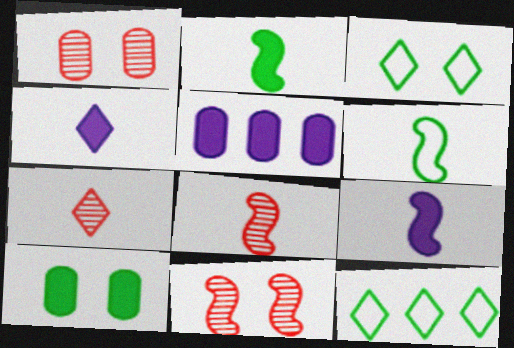[[1, 9, 12], 
[3, 5, 8], 
[6, 8, 9]]